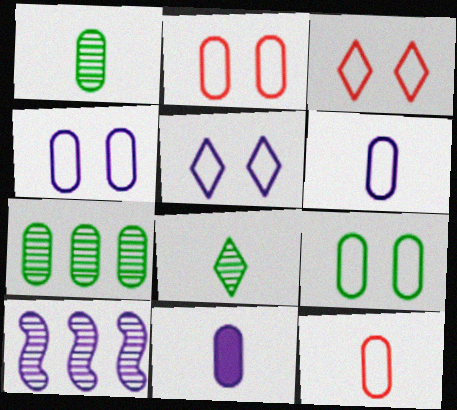[[1, 11, 12], 
[2, 4, 9], 
[2, 7, 11], 
[5, 10, 11]]